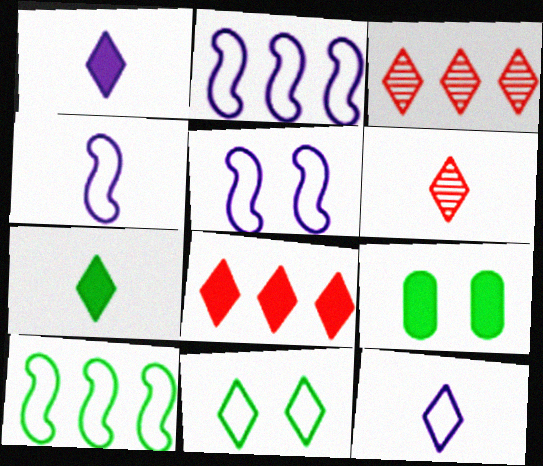[[1, 3, 11], 
[2, 4, 5], 
[2, 6, 9], 
[3, 4, 9], 
[6, 7, 12]]